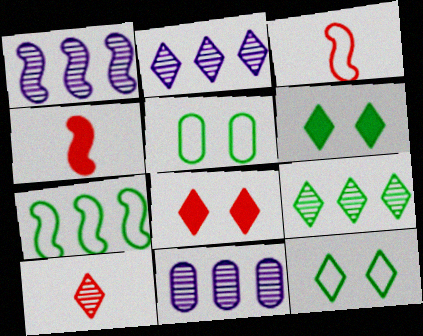[[1, 2, 11], 
[2, 4, 5], 
[3, 6, 11], 
[4, 11, 12]]